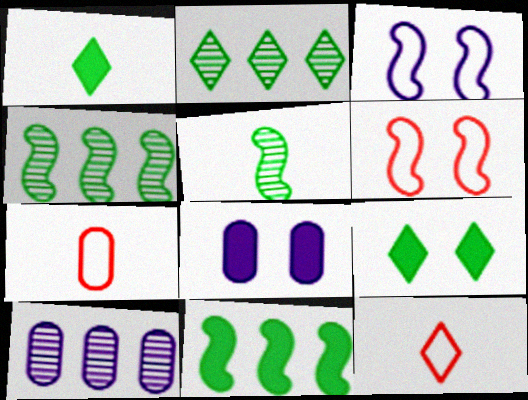[[1, 6, 10], 
[4, 8, 12]]